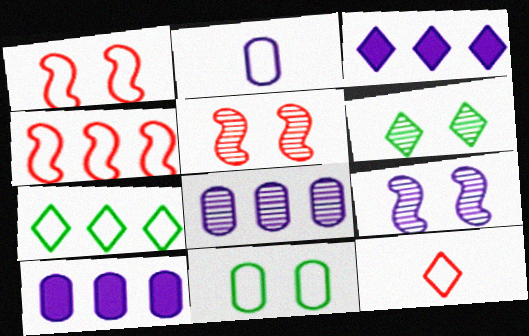[[1, 2, 7], 
[2, 3, 9], 
[3, 6, 12]]